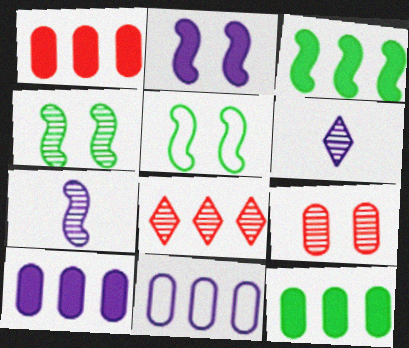[[1, 5, 6], 
[1, 10, 12], 
[2, 6, 11], 
[3, 8, 11]]